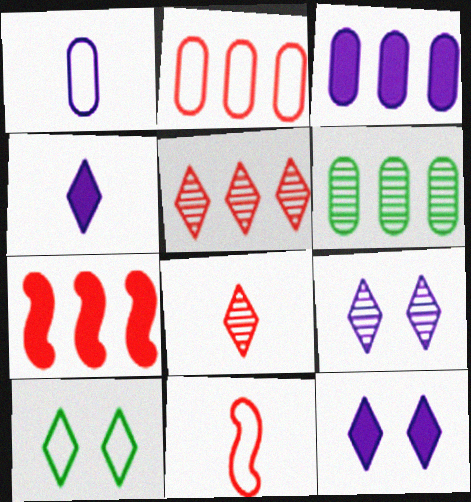[[2, 3, 6], 
[2, 5, 7], 
[4, 5, 10], 
[6, 11, 12]]